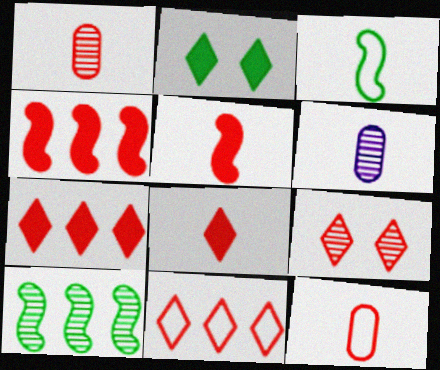[[3, 6, 8], 
[4, 9, 12], 
[6, 9, 10], 
[8, 9, 11]]